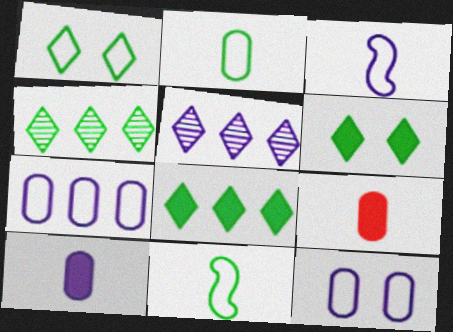[]